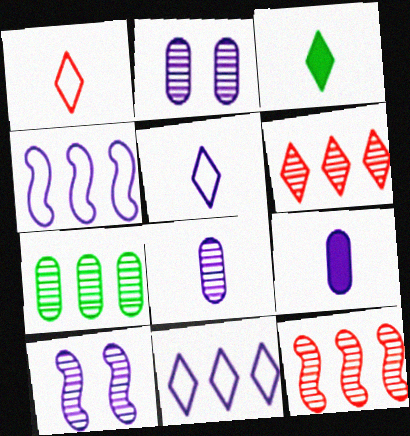[[9, 10, 11]]